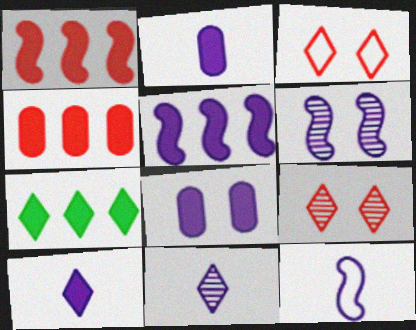[[2, 11, 12], 
[3, 7, 11], 
[4, 5, 7], 
[5, 6, 12], 
[5, 8, 10]]